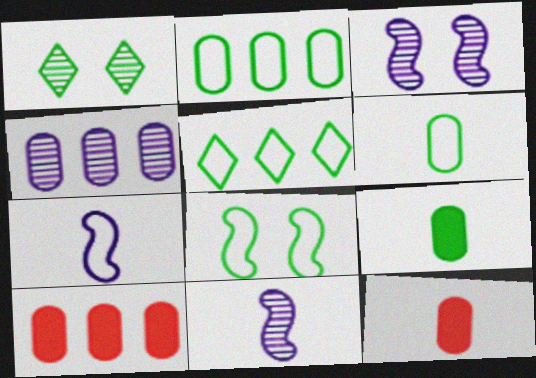[[1, 7, 10], 
[2, 4, 10], 
[3, 5, 12], 
[5, 6, 8]]